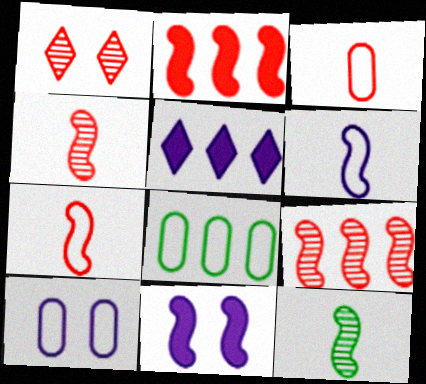[[1, 2, 3], 
[3, 8, 10], 
[5, 8, 9]]